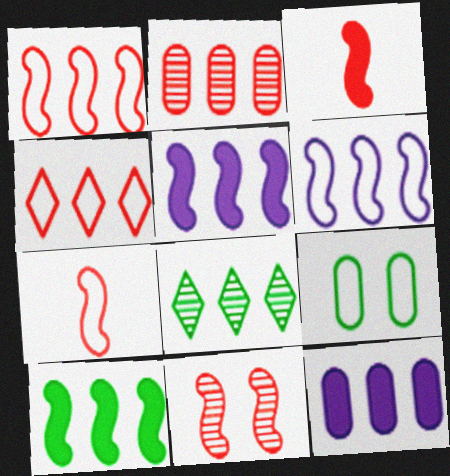[[1, 3, 11], 
[1, 8, 12]]